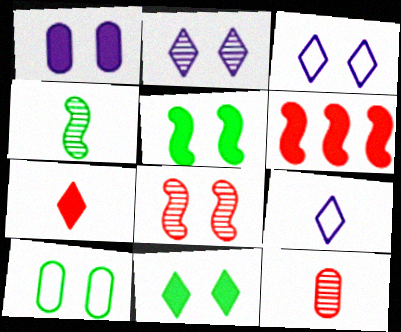[]